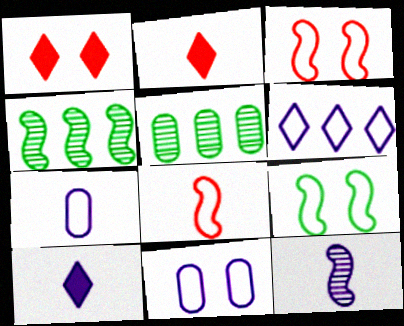[[1, 4, 7], 
[2, 4, 11], 
[3, 5, 10], 
[7, 10, 12]]